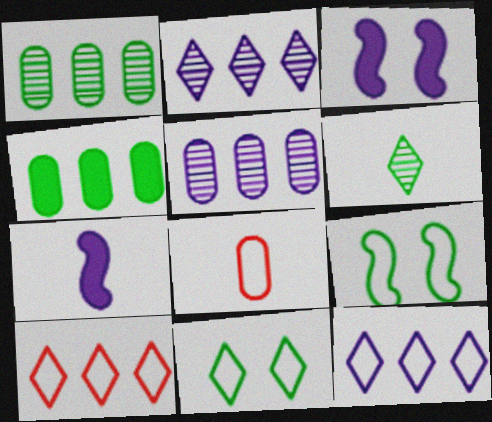[[4, 6, 9], 
[6, 7, 8], 
[8, 9, 12]]